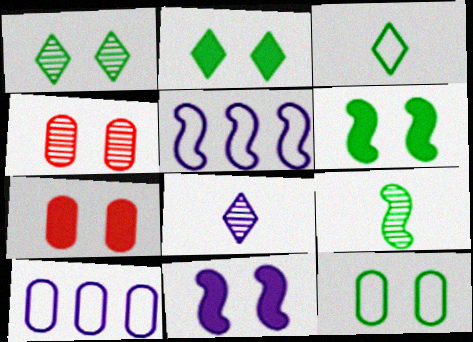[[1, 6, 12], 
[2, 7, 11], 
[8, 10, 11]]